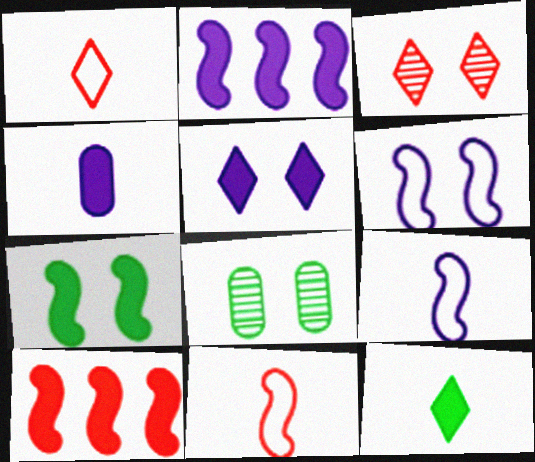[[1, 2, 8], 
[2, 4, 5]]